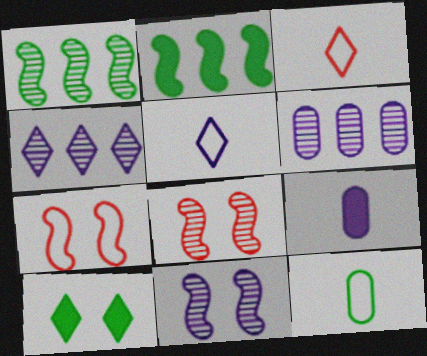[[1, 10, 12], 
[3, 4, 10]]